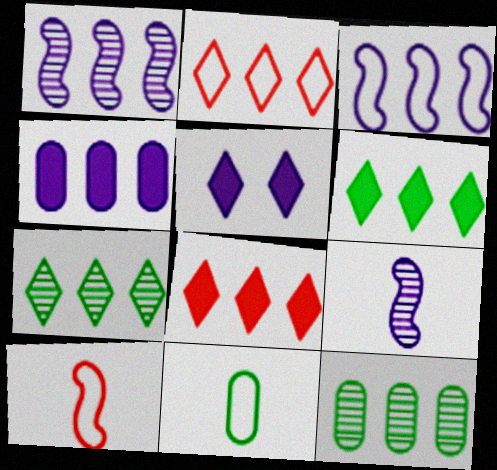[[3, 8, 12], 
[5, 10, 12]]